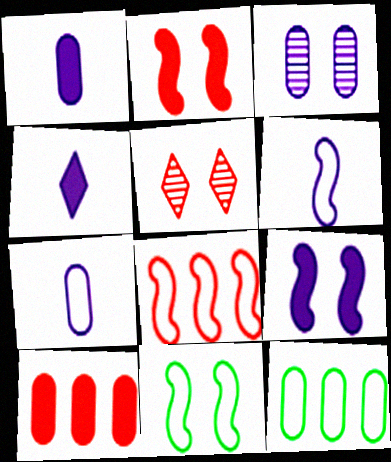[[6, 8, 11]]